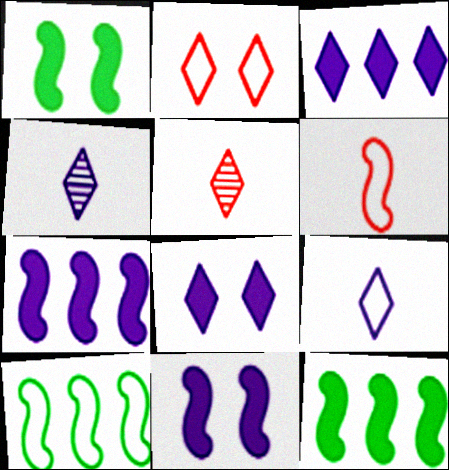[]